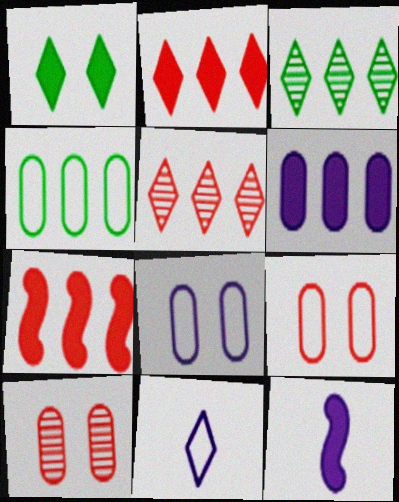[[1, 5, 11], 
[3, 9, 12]]